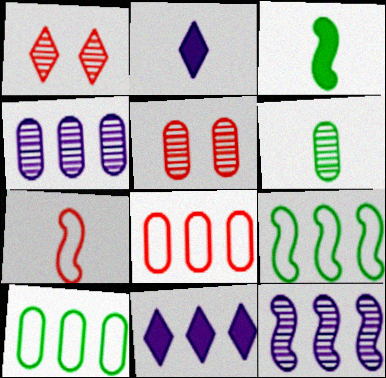[[1, 6, 12], 
[2, 5, 9], 
[2, 6, 7], 
[4, 5, 6]]